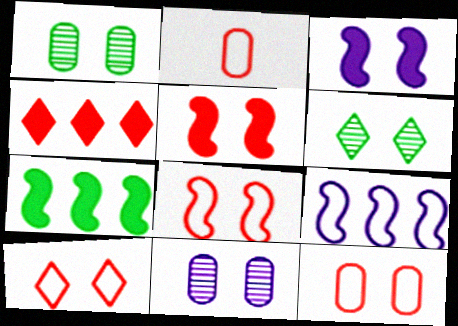[[1, 3, 10], 
[3, 6, 12], 
[8, 10, 12]]